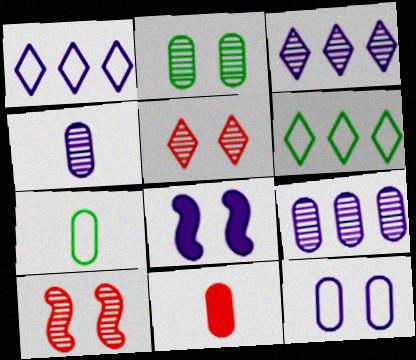[[1, 4, 8], 
[4, 7, 11]]